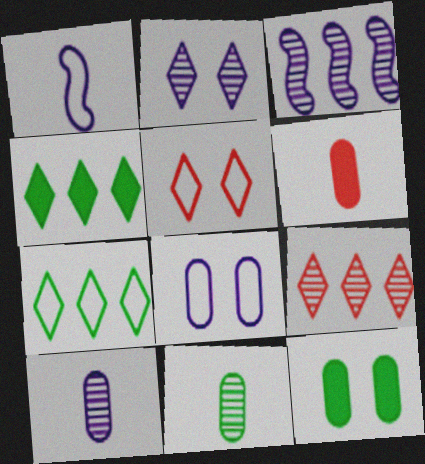[[1, 9, 12], 
[2, 3, 10]]